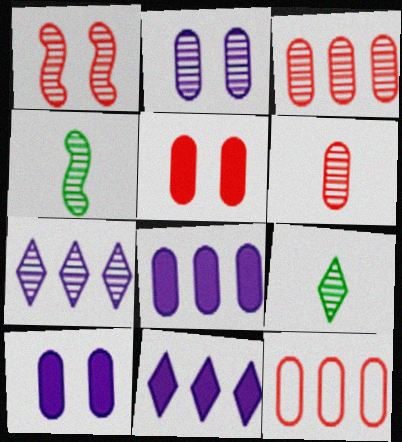[[5, 6, 12]]